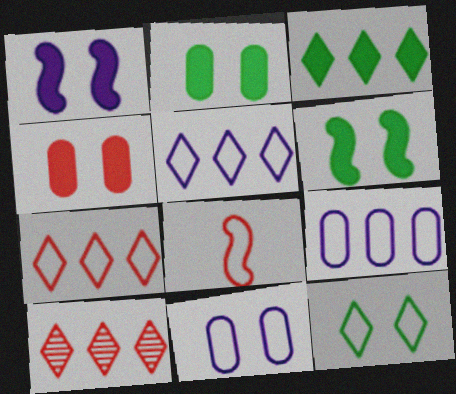[[3, 5, 10], 
[4, 8, 10], 
[8, 9, 12]]